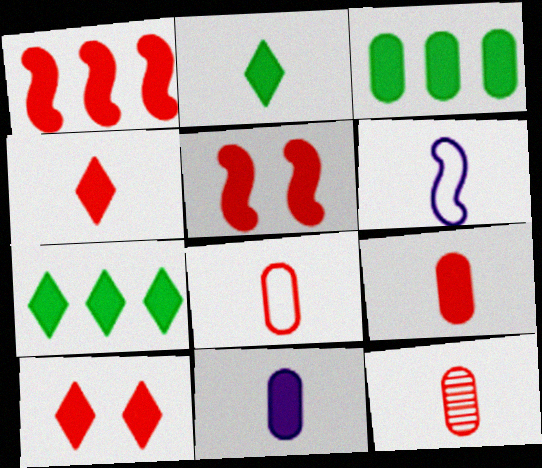[[1, 9, 10], 
[2, 6, 12], 
[5, 7, 11], 
[8, 9, 12]]